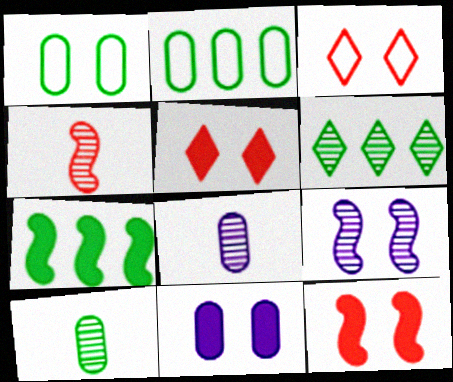[[1, 5, 9], 
[2, 6, 7], 
[3, 7, 8]]